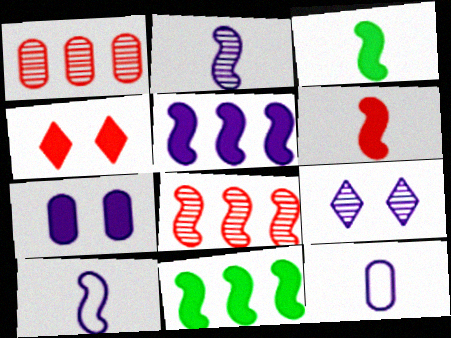[[5, 9, 12]]